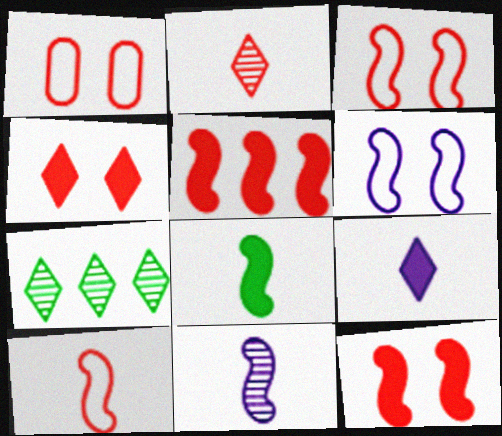[[1, 2, 5], 
[8, 10, 11]]